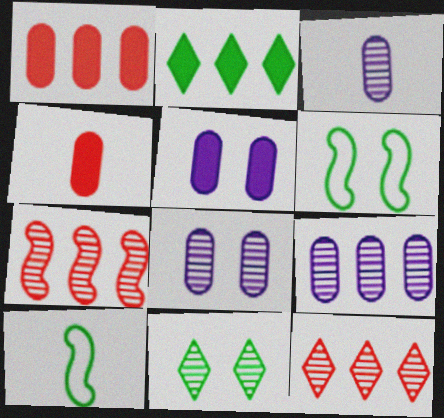[[3, 7, 11], 
[3, 8, 9], 
[5, 10, 12]]